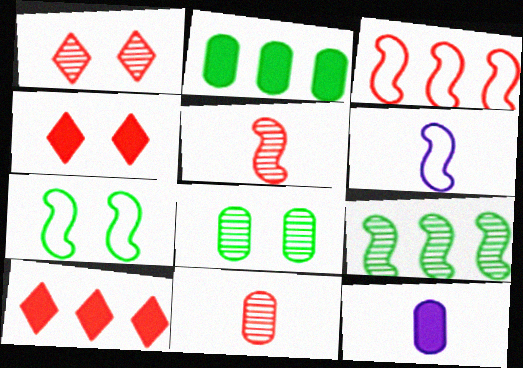[[1, 2, 6], 
[3, 4, 11], 
[3, 6, 7], 
[6, 8, 10]]